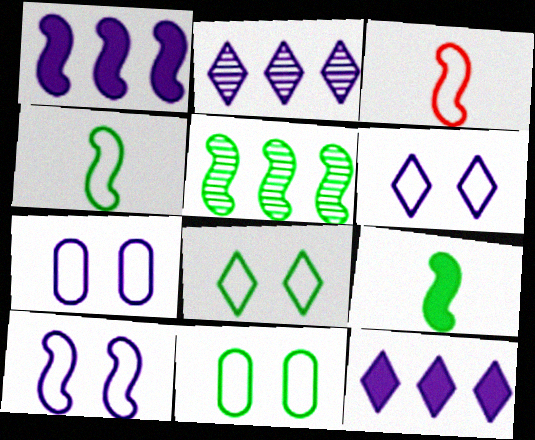[[6, 7, 10]]